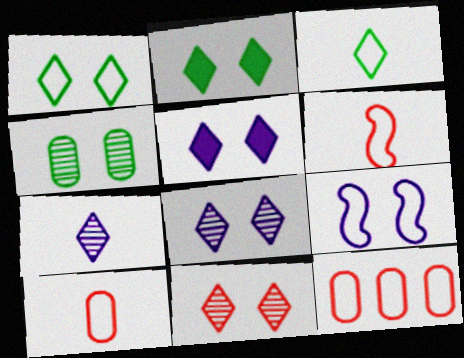[[1, 5, 11], 
[3, 9, 12]]